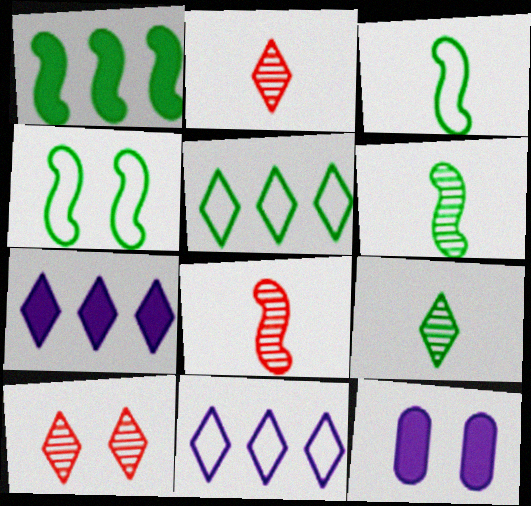[[1, 4, 6], 
[4, 10, 12], 
[5, 8, 12]]